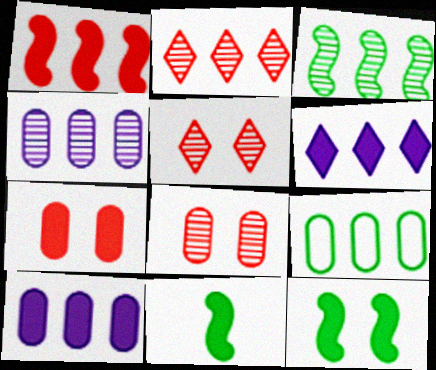[[2, 3, 4], 
[6, 7, 11]]